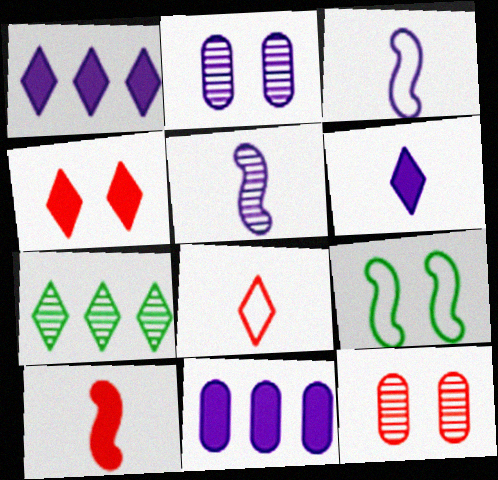[[1, 2, 3], 
[2, 4, 9], 
[5, 7, 12]]